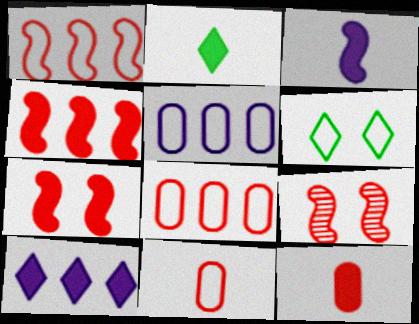[[2, 3, 12], 
[2, 5, 9]]